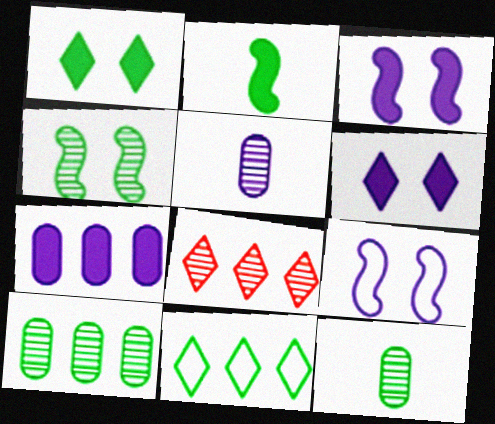[[4, 5, 8]]